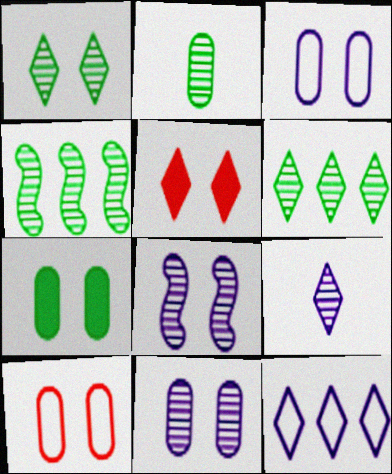[[1, 2, 4], 
[7, 10, 11]]